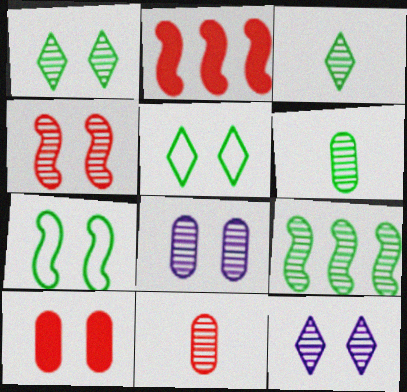[[1, 4, 8], 
[1, 6, 9], 
[7, 10, 12], 
[9, 11, 12]]